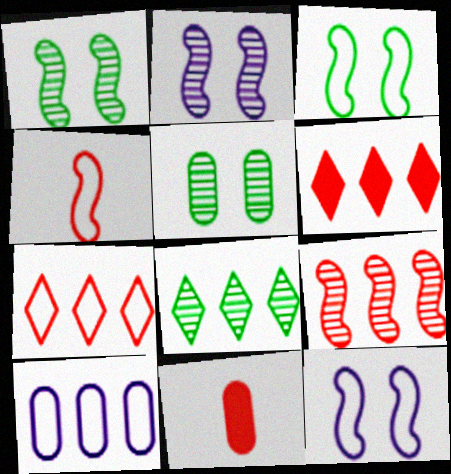[[5, 10, 11], 
[8, 11, 12]]